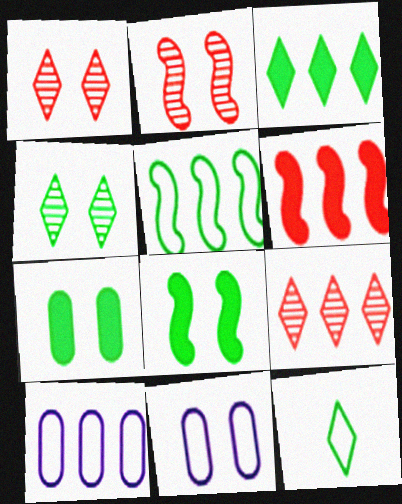[[1, 8, 11], 
[3, 4, 12]]